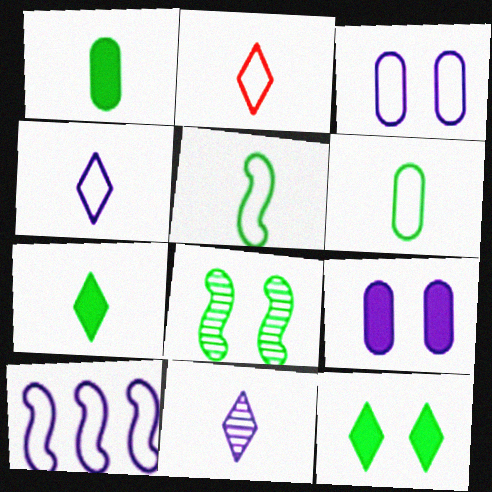[[2, 7, 11], 
[3, 4, 10], 
[9, 10, 11]]